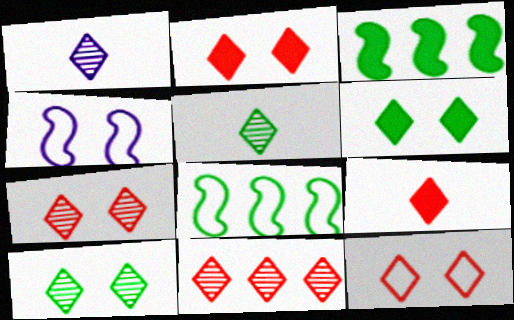[[1, 10, 11], 
[2, 7, 12], 
[9, 11, 12]]